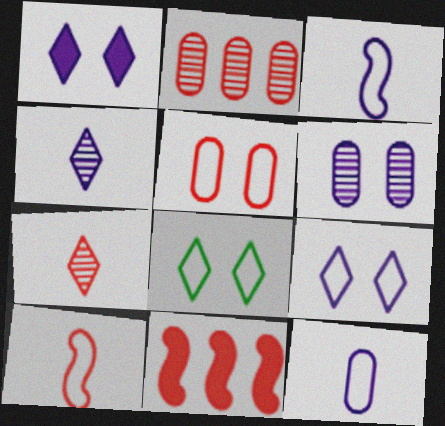[[5, 7, 11]]